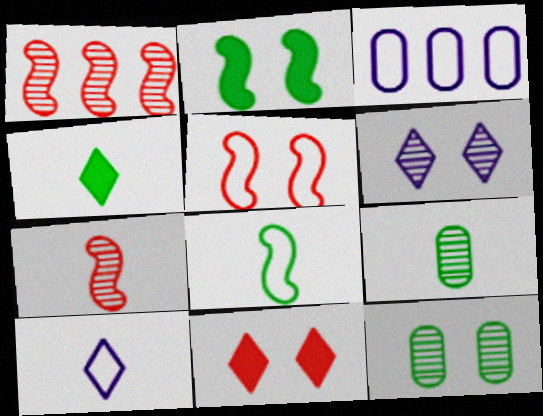[[1, 6, 9], 
[4, 8, 9]]